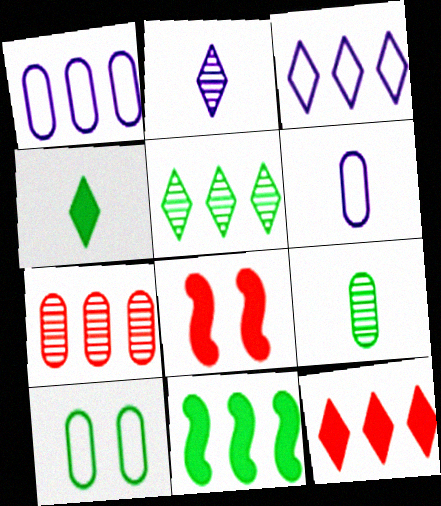[[3, 5, 12], 
[3, 7, 11], 
[3, 8, 9], 
[5, 6, 8]]